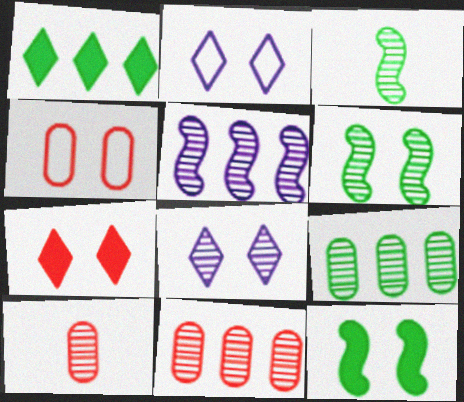[[3, 8, 11], 
[4, 8, 12]]